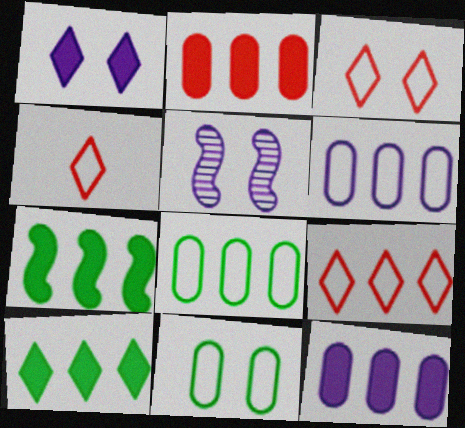[[3, 4, 9]]